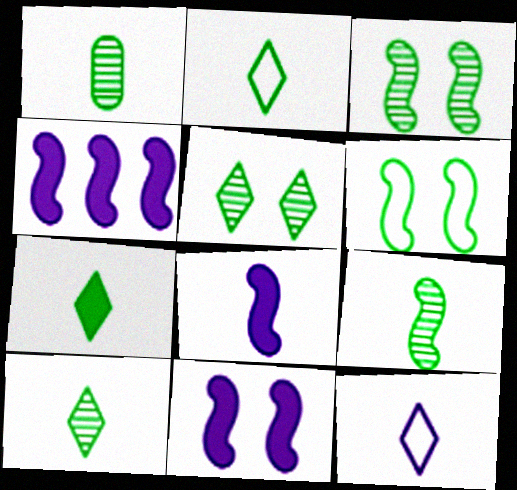[[1, 9, 10], 
[2, 7, 10], 
[4, 8, 11]]